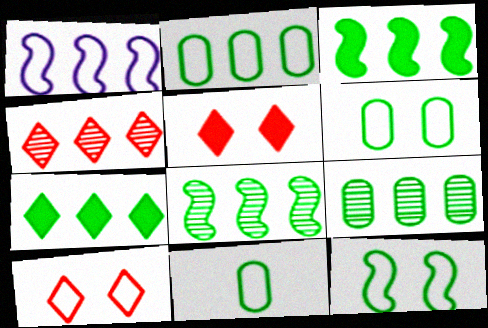[[1, 10, 11], 
[2, 6, 11], 
[2, 7, 8]]